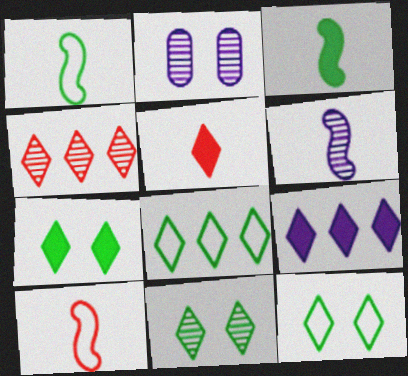[[3, 6, 10], 
[4, 8, 9], 
[5, 7, 9], 
[7, 11, 12]]